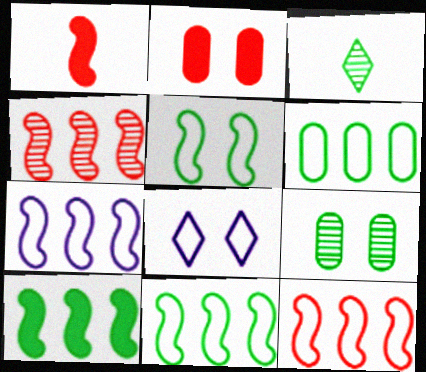[[2, 3, 7], 
[4, 7, 10], 
[7, 11, 12]]